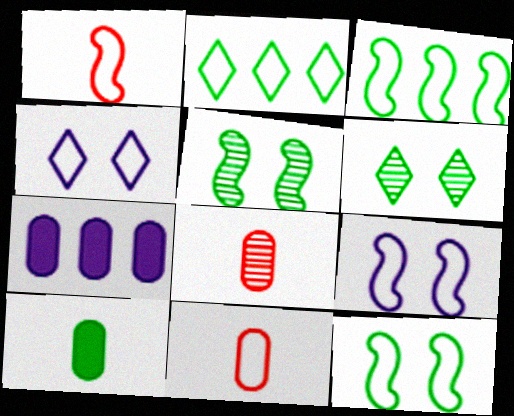[[1, 3, 9], 
[1, 6, 7], 
[2, 5, 10], 
[2, 9, 11], 
[3, 4, 11], 
[3, 6, 10]]